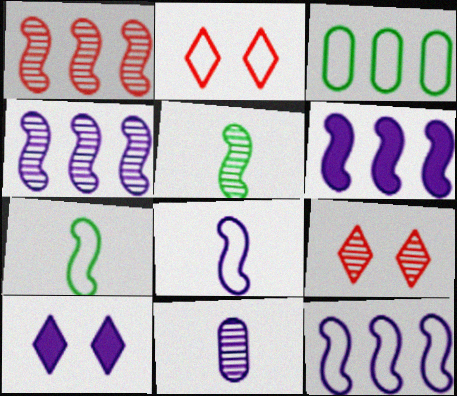[[2, 3, 8], 
[4, 6, 12], 
[10, 11, 12]]